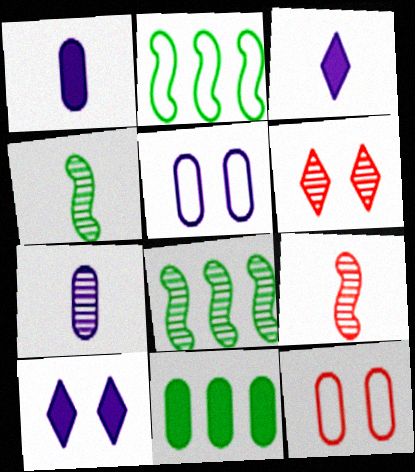[[1, 2, 6], 
[3, 8, 12], 
[6, 7, 8], 
[7, 11, 12]]